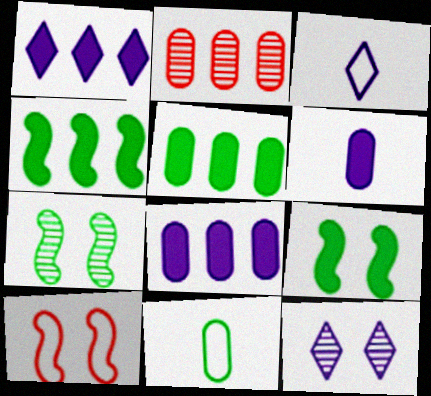[[1, 3, 12], 
[2, 3, 9]]